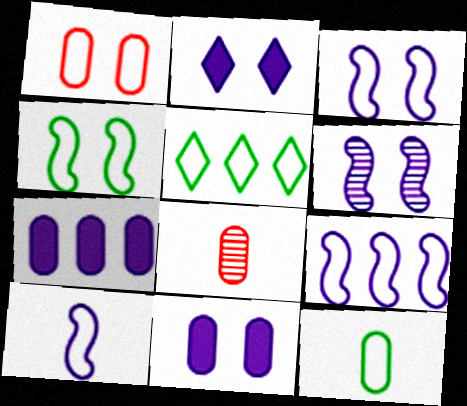[[1, 5, 10], 
[3, 9, 10], 
[4, 5, 12]]